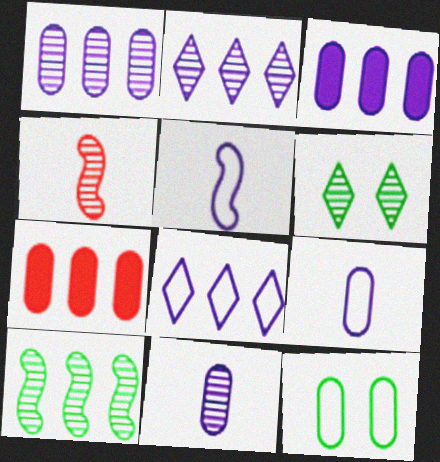[[1, 4, 6], 
[5, 6, 7], 
[7, 8, 10], 
[7, 11, 12]]